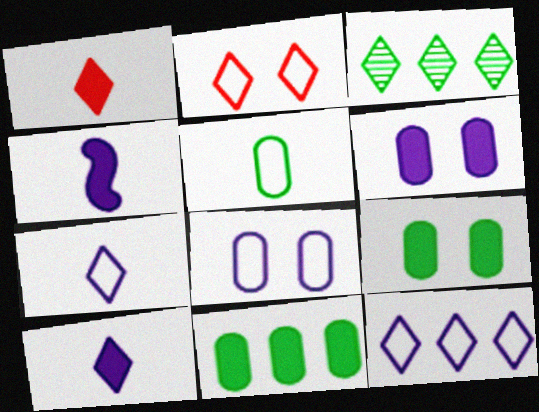[[2, 3, 10]]